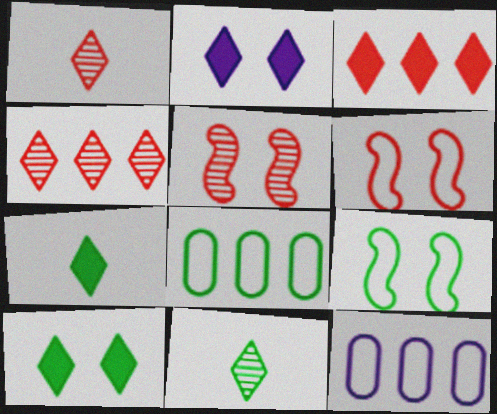[[2, 3, 7], 
[5, 7, 12]]